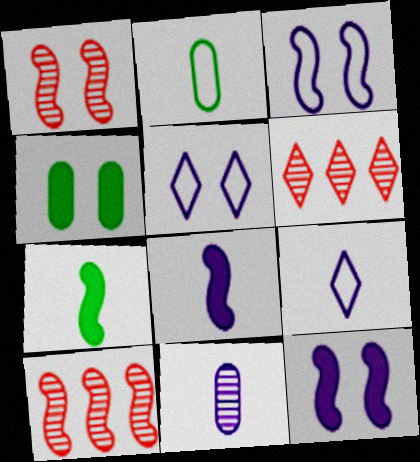[[1, 4, 5], 
[2, 6, 12], 
[3, 7, 10], 
[4, 9, 10], 
[8, 9, 11]]